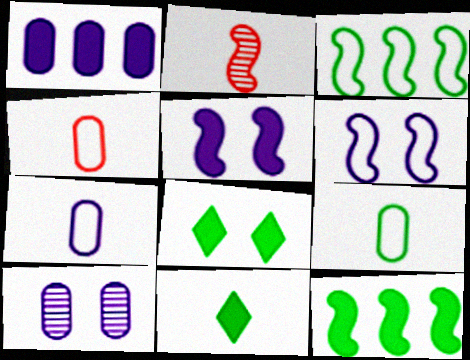[[1, 7, 10], 
[2, 3, 5], 
[2, 6, 12], 
[2, 7, 11], 
[4, 7, 9]]